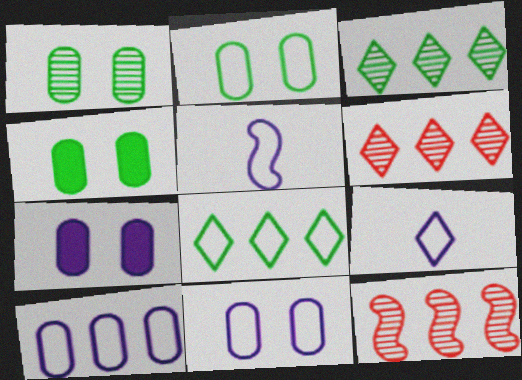[[1, 2, 4], 
[4, 5, 6], 
[4, 9, 12]]